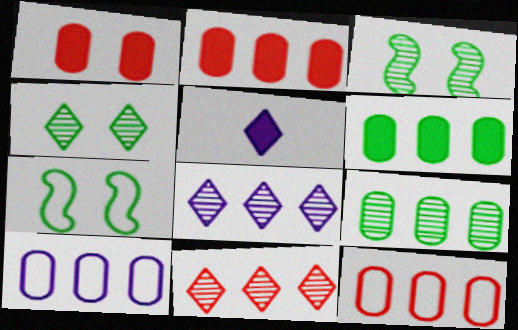[[2, 9, 10], 
[3, 5, 12]]